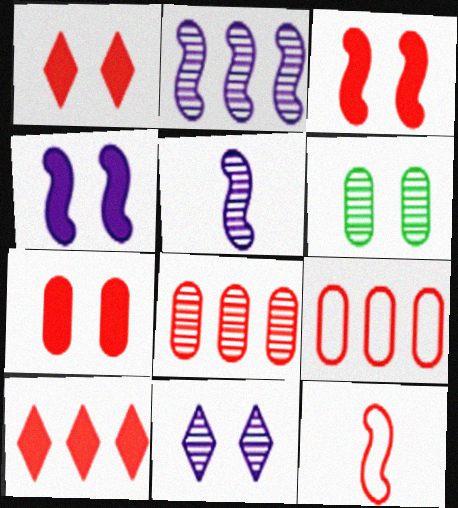[[1, 3, 7], 
[1, 8, 12]]